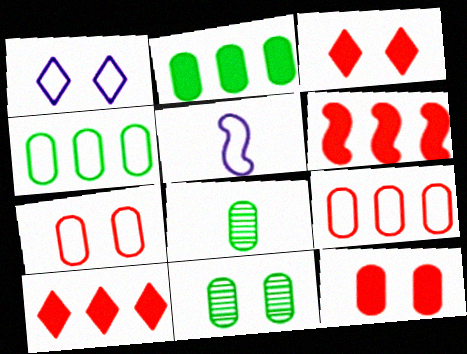[[1, 6, 8], 
[5, 10, 11]]